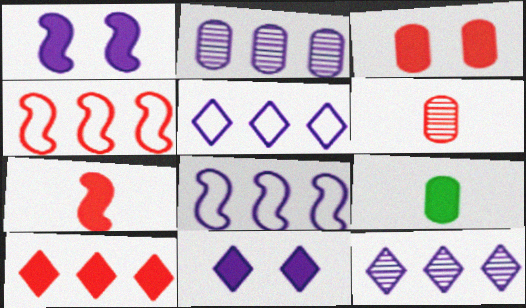[[1, 9, 10], 
[3, 7, 10]]